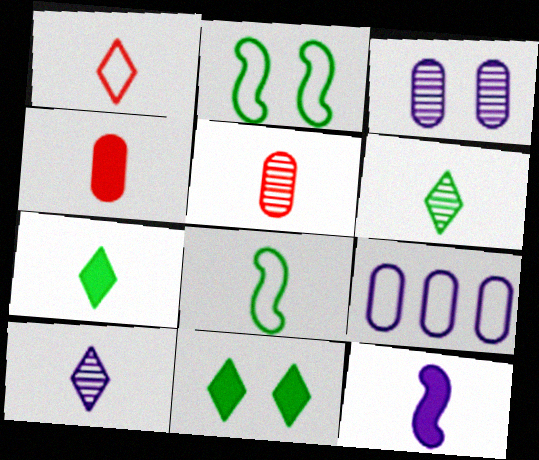[[1, 2, 9], 
[1, 7, 10], 
[4, 7, 12], 
[4, 8, 10]]